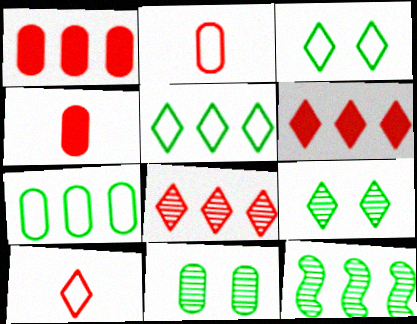[]